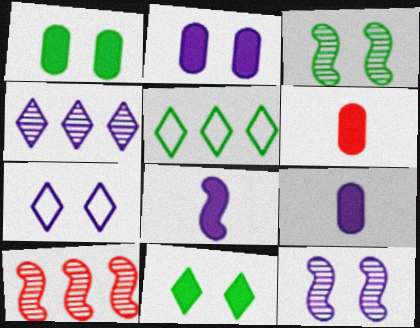[[2, 7, 12], 
[5, 6, 12]]